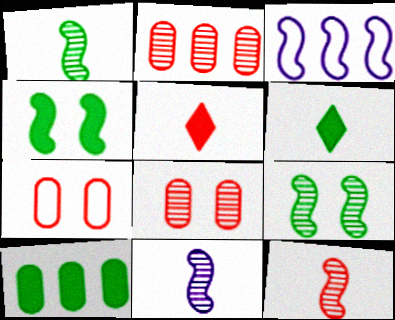[[1, 11, 12], 
[3, 4, 12], 
[3, 6, 8], 
[4, 6, 10]]